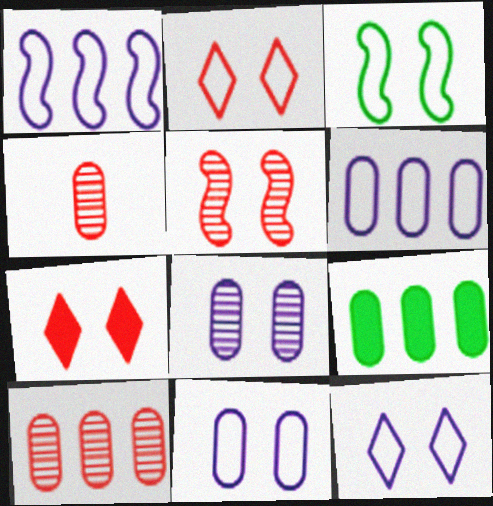[[2, 3, 11], 
[3, 7, 8], 
[4, 9, 11], 
[6, 9, 10]]